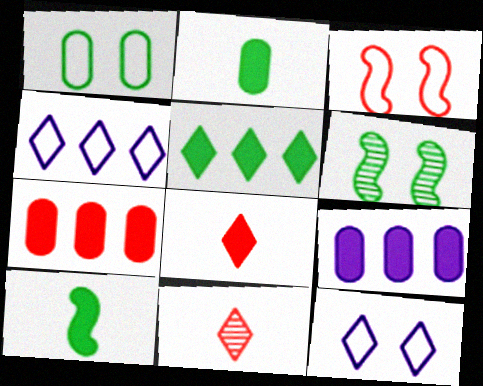[[1, 3, 12], 
[3, 7, 11], 
[5, 11, 12]]